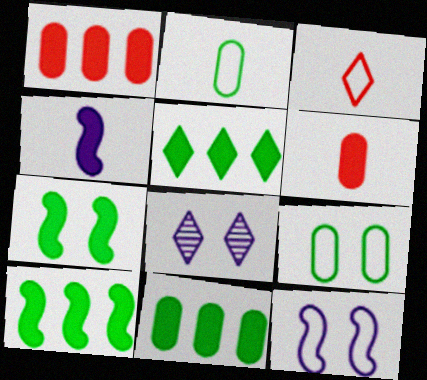[[3, 5, 8], 
[5, 10, 11]]